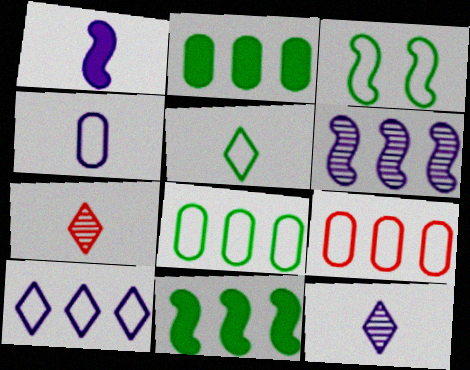[[1, 4, 12], 
[3, 5, 8]]